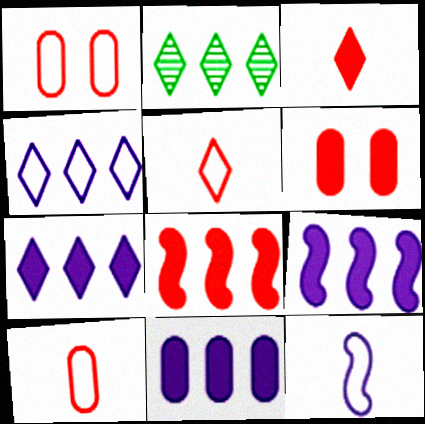[[2, 6, 12], 
[3, 6, 8], 
[7, 9, 11]]